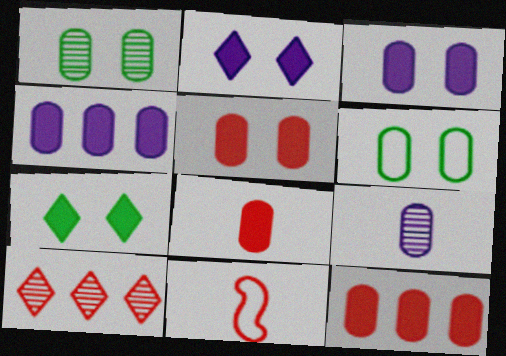[[5, 8, 12], 
[5, 10, 11], 
[6, 9, 12]]